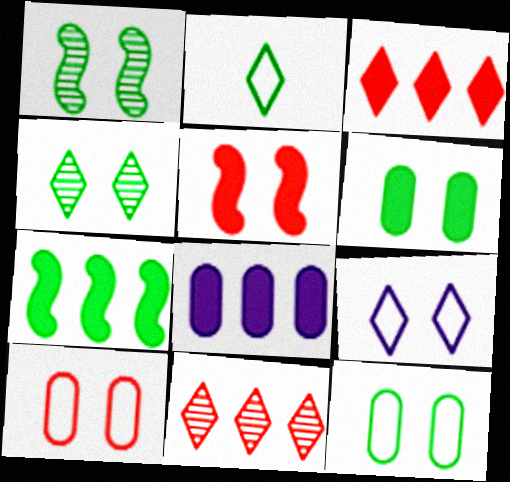[[3, 7, 8]]